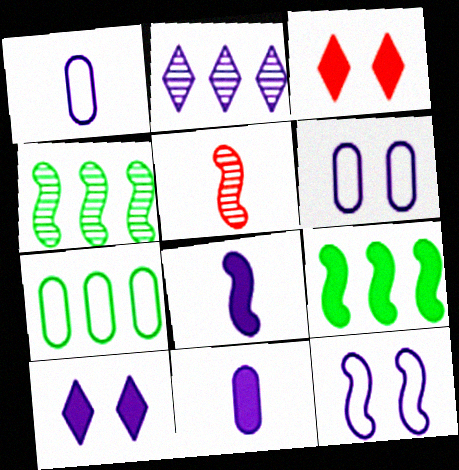[[1, 3, 4], 
[2, 6, 8], 
[2, 11, 12], 
[3, 9, 11], 
[5, 7, 10], 
[5, 9, 12]]